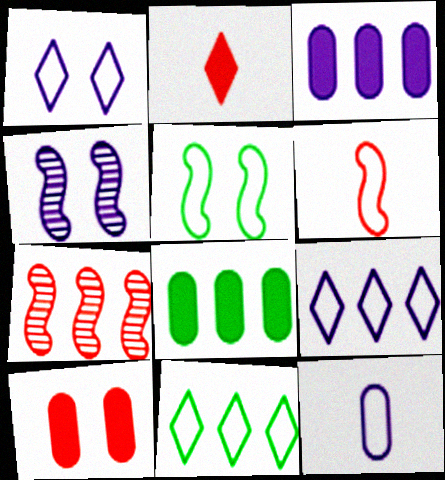[[3, 7, 11], 
[7, 8, 9]]